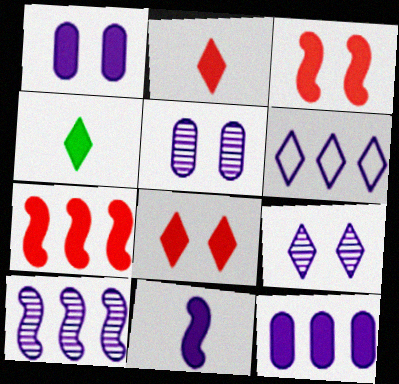[[1, 4, 7], 
[3, 4, 12], 
[5, 6, 11], 
[6, 10, 12]]